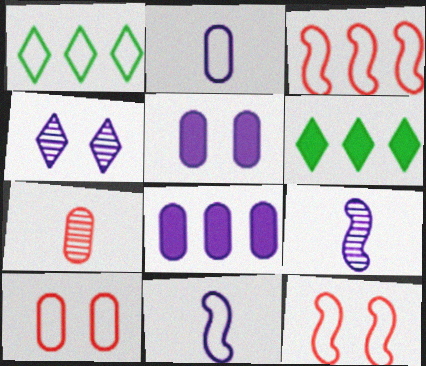[[1, 2, 12], 
[1, 10, 11], 
[4, 8, 11], 
[6, 9, 10]]